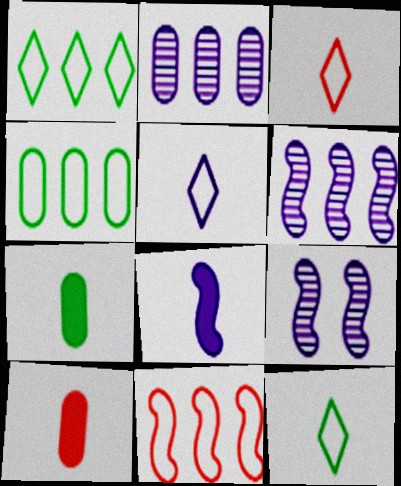[[1, 9, 10], 
[3, 5, 12]]